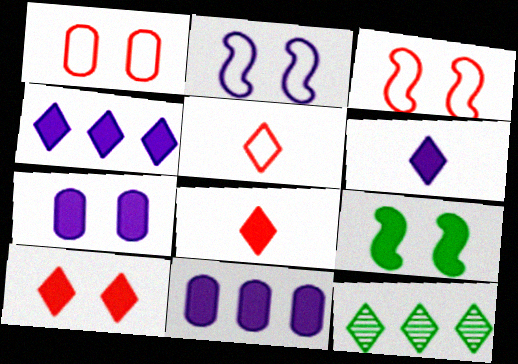[[7, 9, 10], 
[8, 9, 11]]